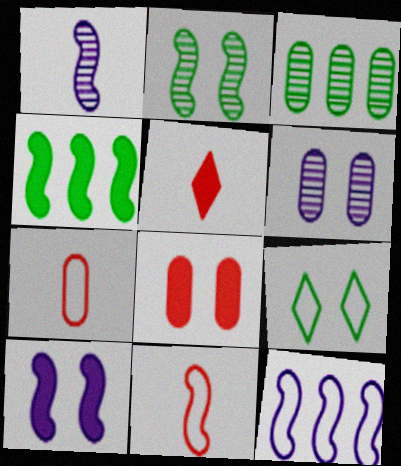[[1, 10, 12], 
[7, 9, 12]]